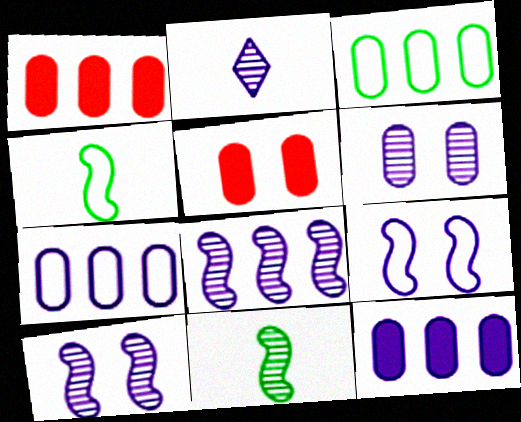[[2, 6, 8], 
[2, 9, 12]]